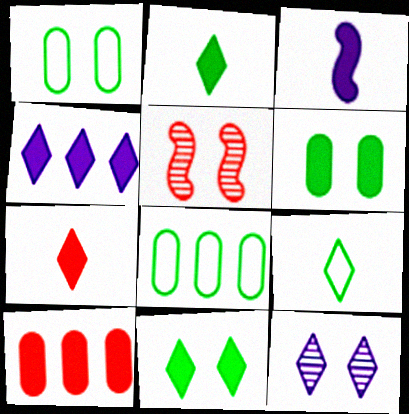[[3, 10, 11], 
[4, 7, 11]]